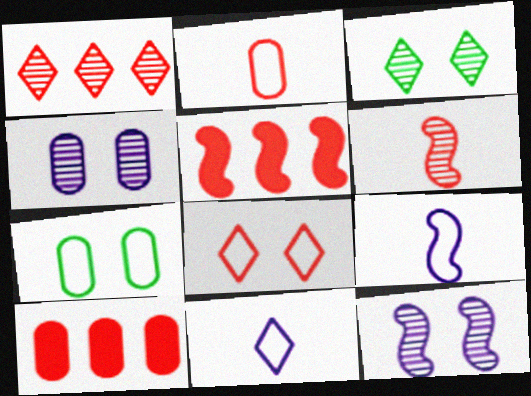[[3, 9, 10], 
[6, 8, 10]]